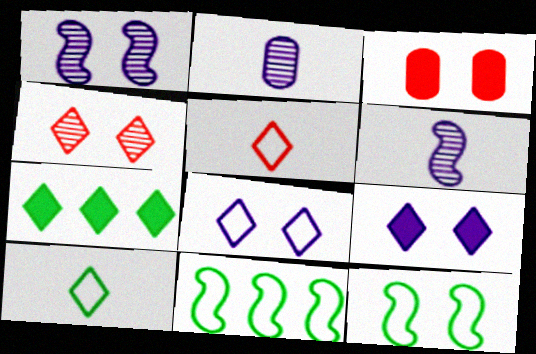[]